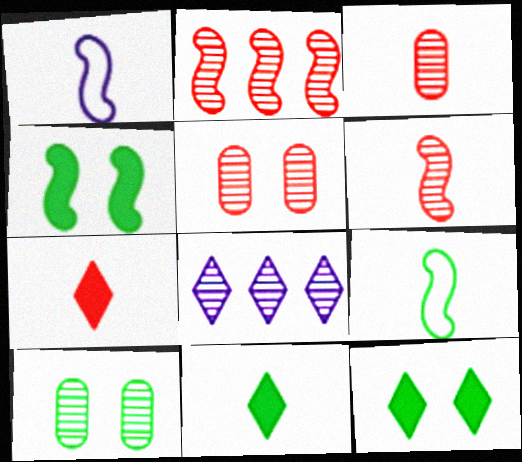[[1, 2, 4], 
[1, 3, 11], 
[6, 8, 10]]